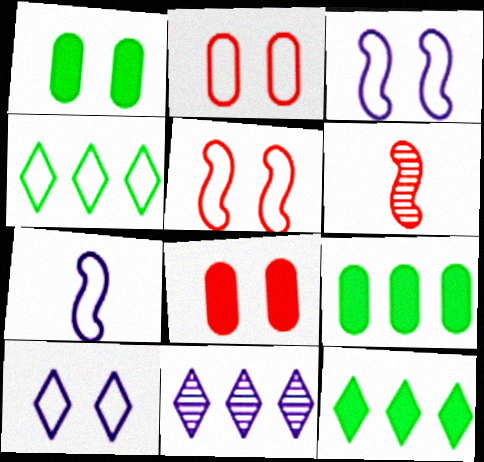[[2, 4, 7], 
[6, 9, 10]]